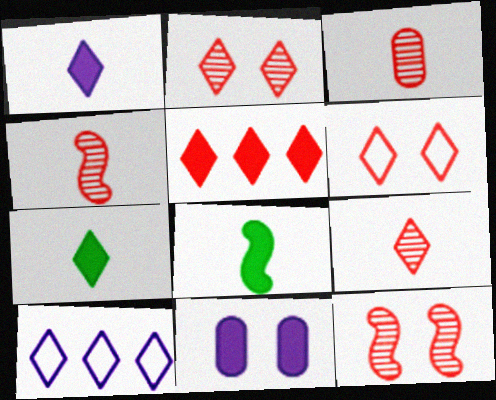[[2, 7, 10], 
[3, 4, 9], 
[5, 6, 9], 
[5, 8, 11]]